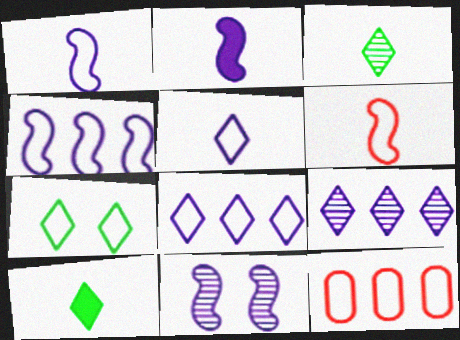[[1, 7, 12], 
[2, 4, 11], 
[10, 11, 12]]